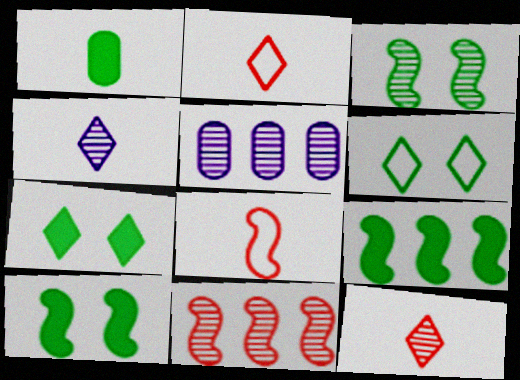[[1, 4, 8], 
[1, 7, 9], 
[2, 5, 10], 
[3, 5, 12], 
[5, 7, 8]]